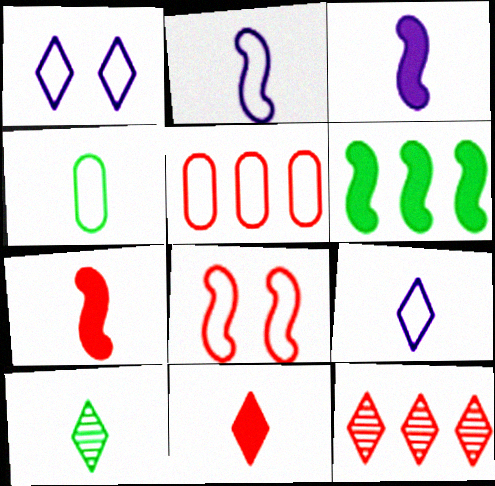[[9, 10, 11]]